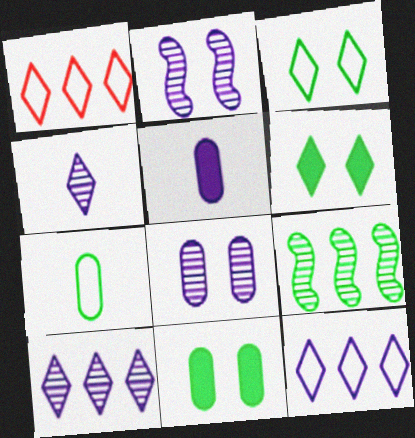[[1, 4, 6], 
[2, 5, 12], 
[6, 7, 9]]